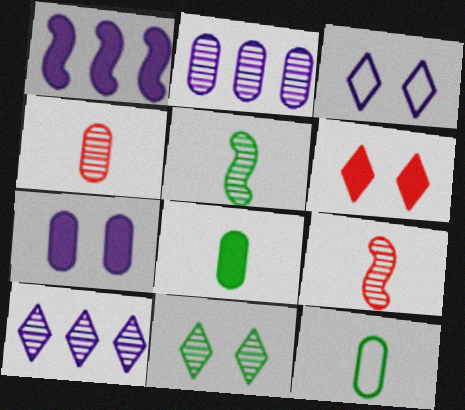[[1, 6, 8], 
[2, 9, 11], 
[3, 6, 11]]